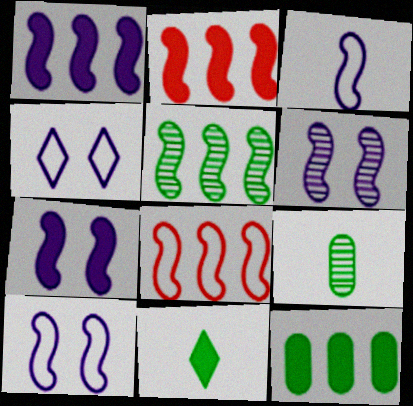[[1, 3, 6], 
[1, 5, 8], 
[2, 4, 9], 
[6, 7, 10]]